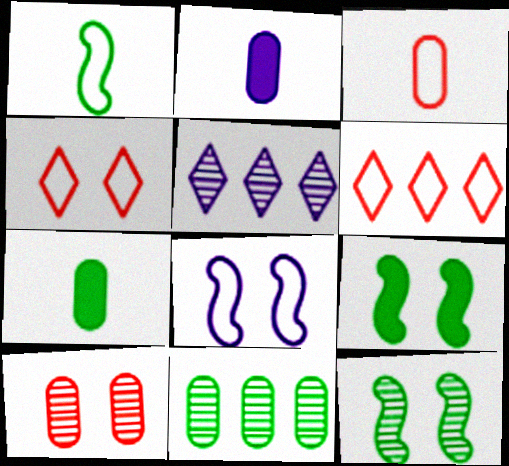[[2, 5, 8], 
[2, 6, 12], 
[3, 5, 9]]